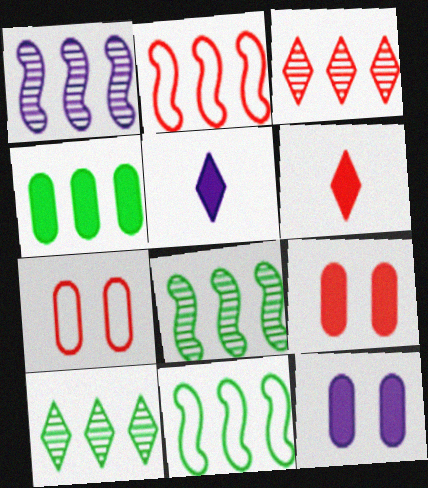[[4, 10, 11], 
[5, 7, 8]]